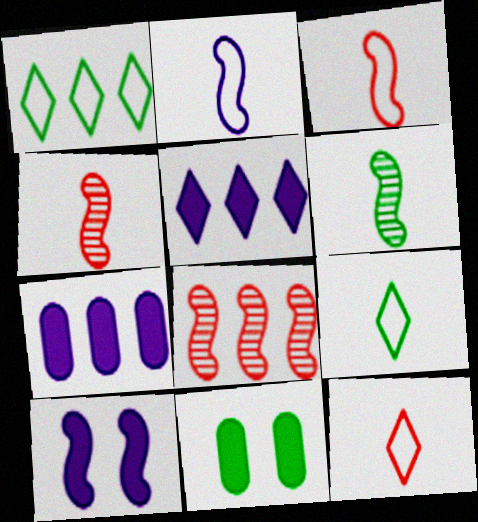[[1, 6, 11], 
[1, 7, 8]]